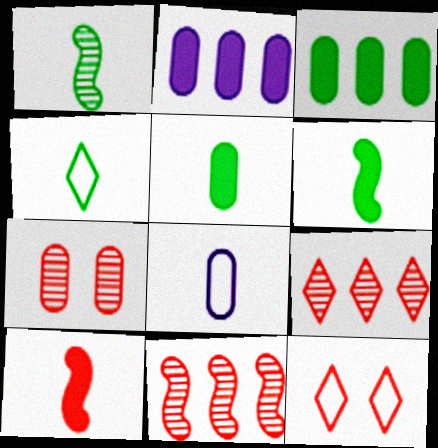[[1, 2, 12], 
[1, 4, 5], 
[3, 7, 8]]